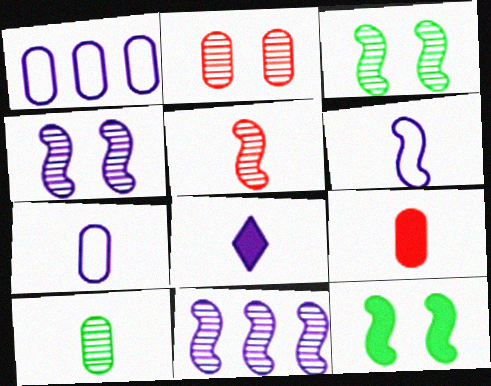[[1, 4, 8], 
[3, 5, 11], 
[7, 9, 10]]